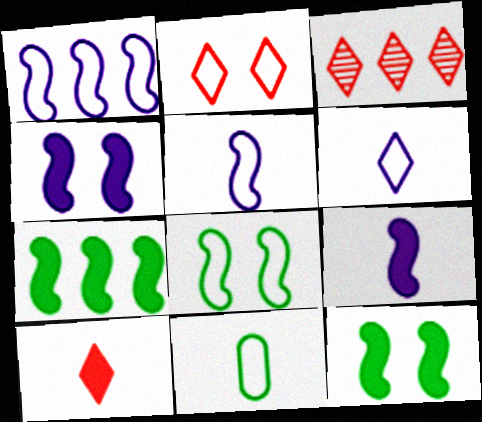[[1, 2, 11], 
[2, 3, 10], 
[3, 4, 11]]